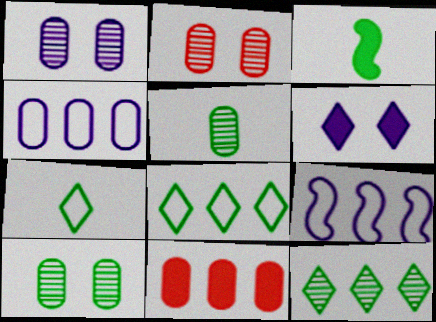[[1, 2, 10], 
[3, 5, 7], 
[3, 6, 11], 
[3, 8, 10], 
[9, 11, 12]]